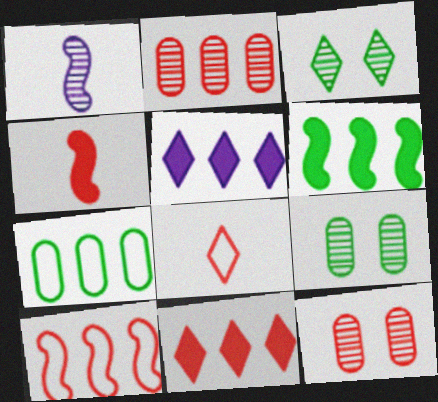[[1, 2, 3], 
[2, 10, 11], 
[3, 5, 8]]